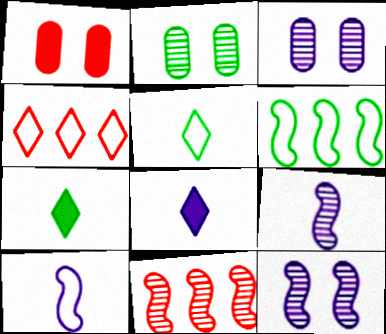[[2, 6, 7]]